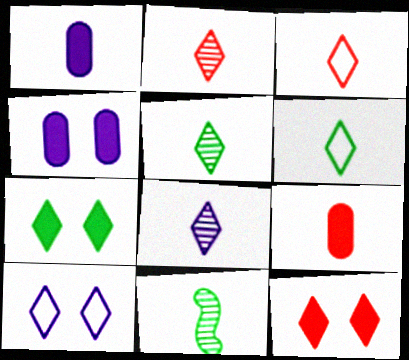[[1, 3, 11], 
[2, 5, 8]]